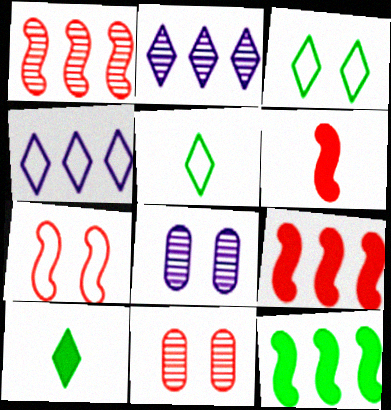[[1, 6, 7], 
[5, 8, 9]]